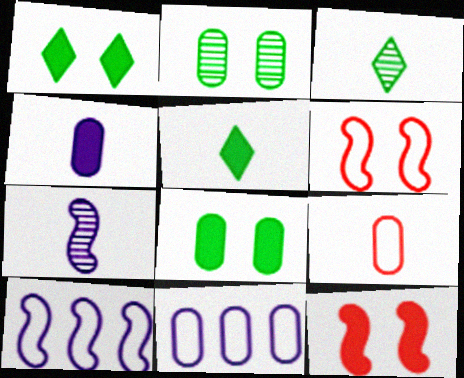[[3, 11, 12], 
[5, 7, 9]]